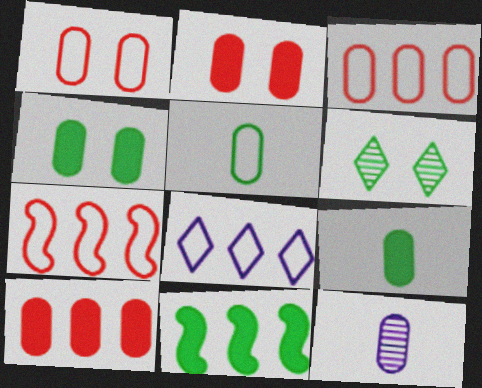[[3, 4, 12], 
[5, 6, 11]]